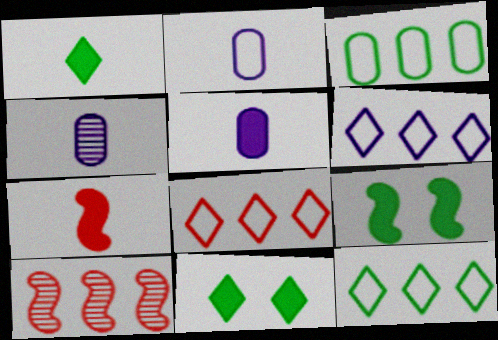[[1, 5, 7], 
[2, 4, 5], 
[2, 10, 11], 
[4, 8, 9], 
[6, 8, 12]]